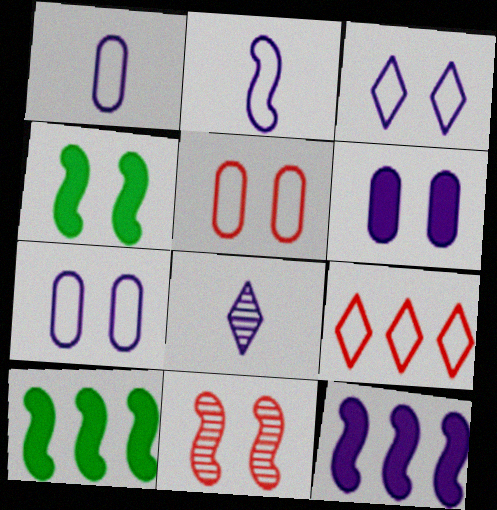[[2, 10, 11], 
[5, 8, 10], 
[7, 8, 12]]